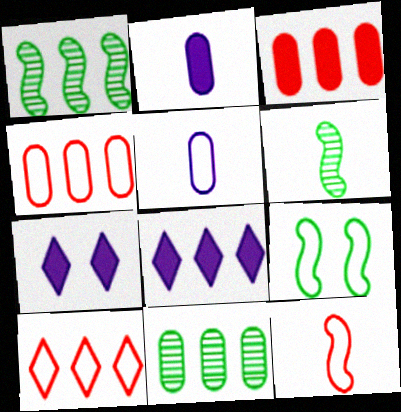[[1, 4, 8], 
[4, 6, 7], 
[5, 9, 10], 
[7, 11, 12]]